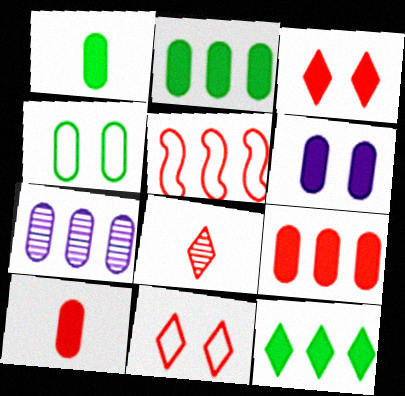[[1, 6, 9], 
[2, 6, 10], 
[4, 7, 10], 
[5, 7, 12]]